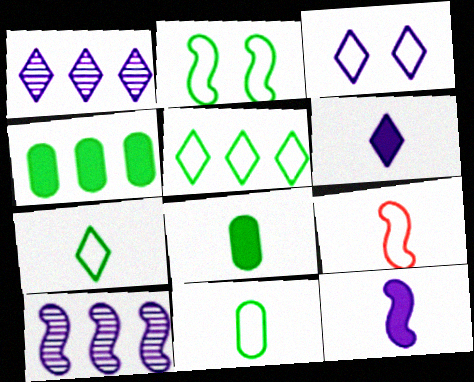[[1, 3, 6], 
[2, 5, 11]]